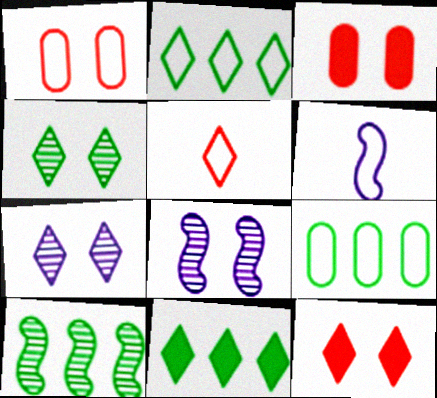[[1, 2, 6], 
[5, 7, 11], 
[9, 10, 11]]